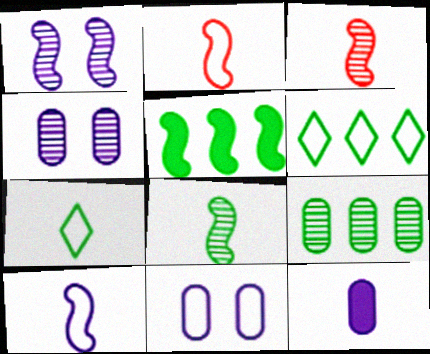[[1, 2, 5], 
[2, 6, 11], 
[3, 7, 12], 
[5, 6, 9]]